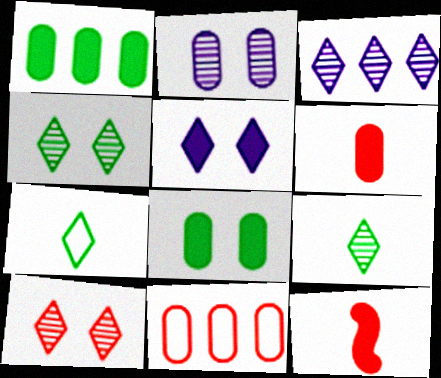[[1, 5, 12], 
[3, 9, 10], 
[10, 11, 12]]